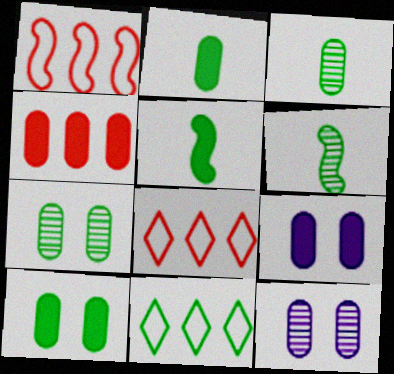[[2, 4, 9], 
[5, 7, 11], 
[5, 8, 12], 
[6, 8, 9], 
[6, 10, 11]]